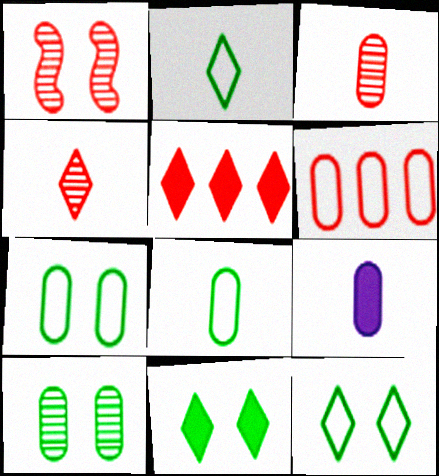[[3, 8, 9], 
[6, 9, 10]]